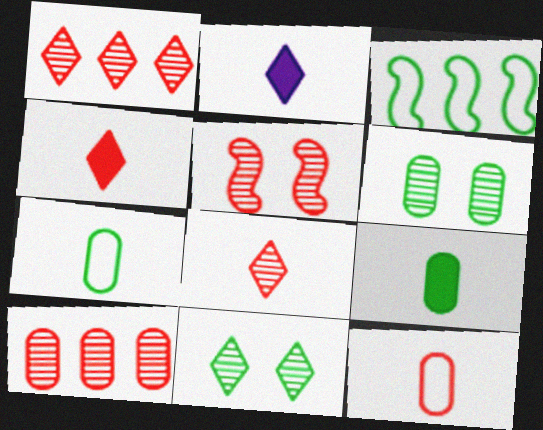[[3, 9, 11], 
[5, 8, 10]]